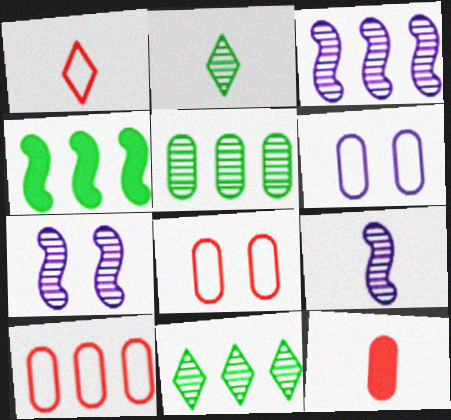[[3, 7, 9], 
[5, 6, 12]]